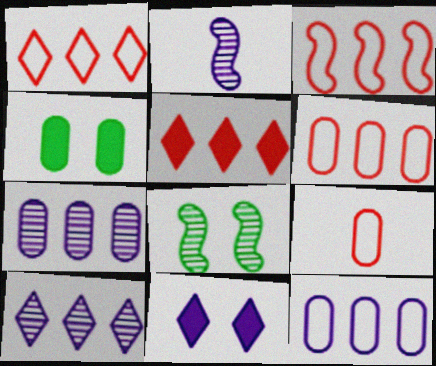[[1, 2, 4], 
[1, 3, 6], 
[2, 11, 12], 
[4, 7, 9]]